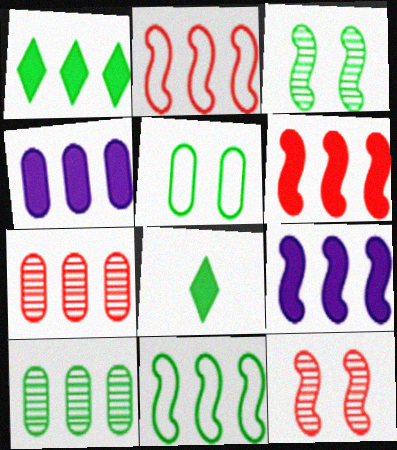[[1, 4, 6], 
[1, 10, 11]]